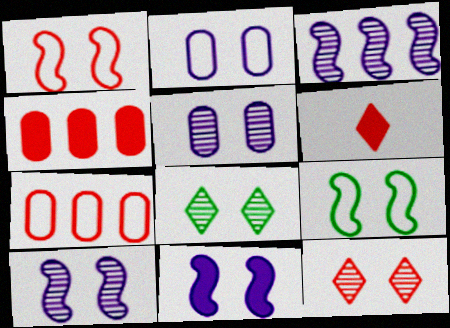[]